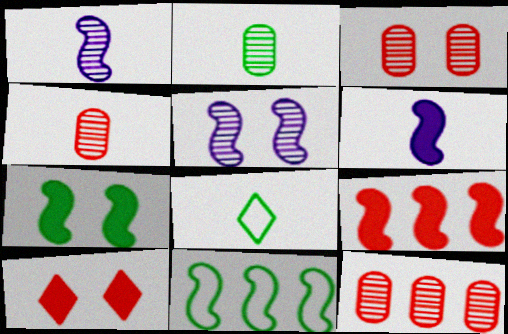[[3, 4, 12], 
[4, 6, 8], 
[6, 7, 9]]